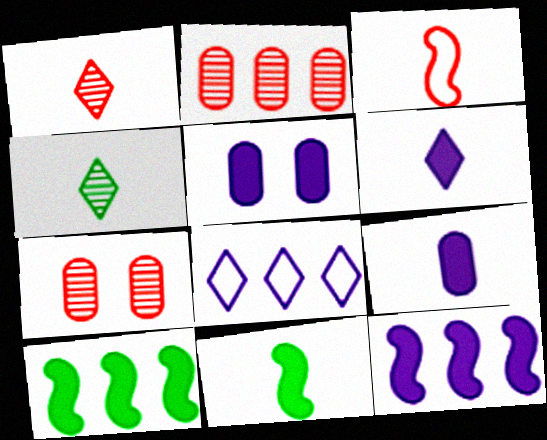[[2, 8, 10], 
[3, 4, 9], 
[5, 6, 12], 
[7, 8, 11]]